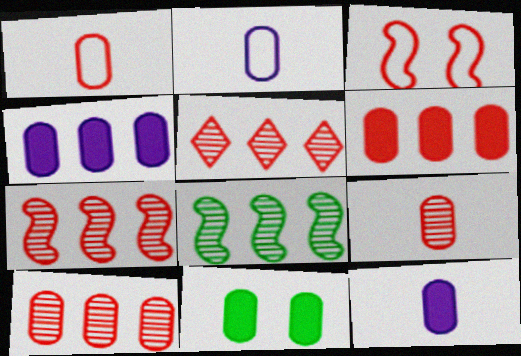[[2, 10, 11], 
[5, 7, 10], 
[6, 11, 12]]